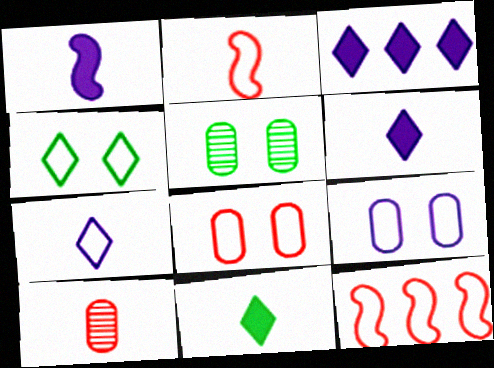[[2, 3, 5], 
[5, 6, 12]]